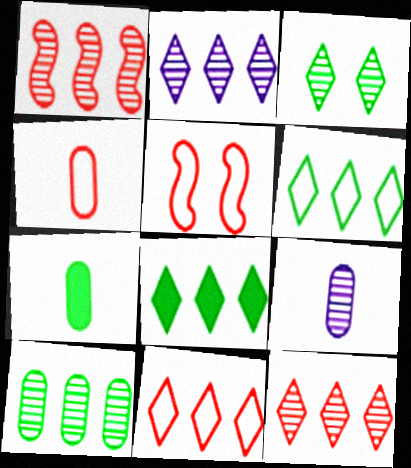[[1, 2, 10], 
[1, 3, 9], 
[2, 5, 7], 
[2, 8, 11], 
[4, 5, 11], 
[4, 7, 9], 
[5, 8, 9]]